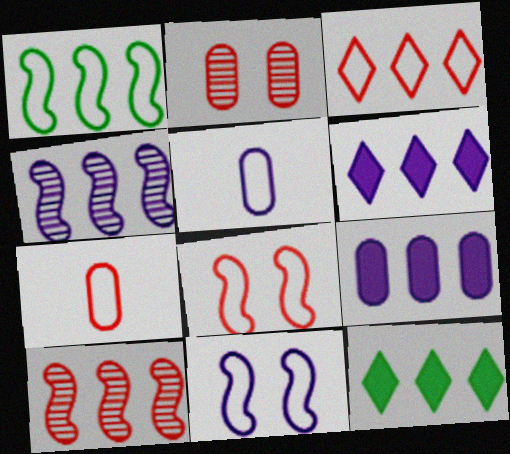[[3, 7, 8]]